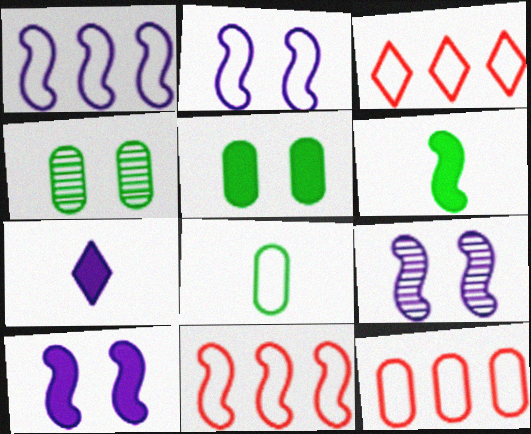[[2, 3, 8], 
[2, 9, 10], 
[3, 11, 12], 
[4, 7, 11], 
[6, 9, 11]]